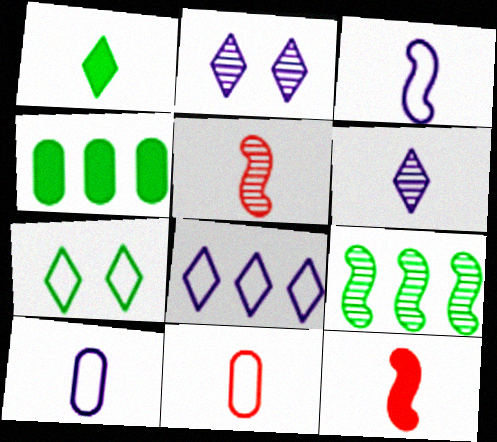[[1, 5, 10]]